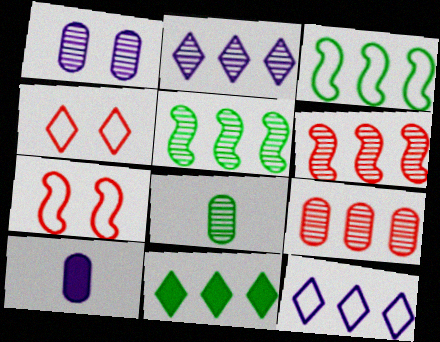[[1, 8, 9], 
[2, 5, 9], 
[4, 5, 10]]